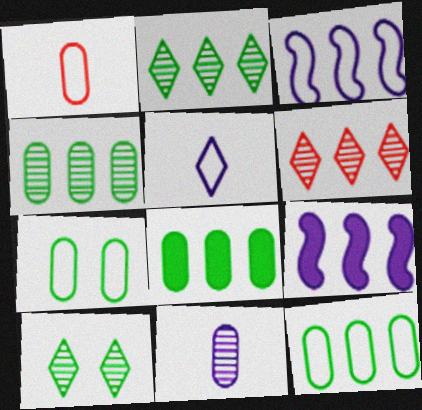[[1, 9, 10], 
[3, 6, 8], 
[4, 8, 12], 
[6, 9, 12]]